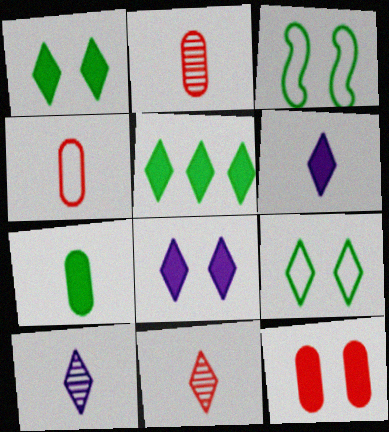[]